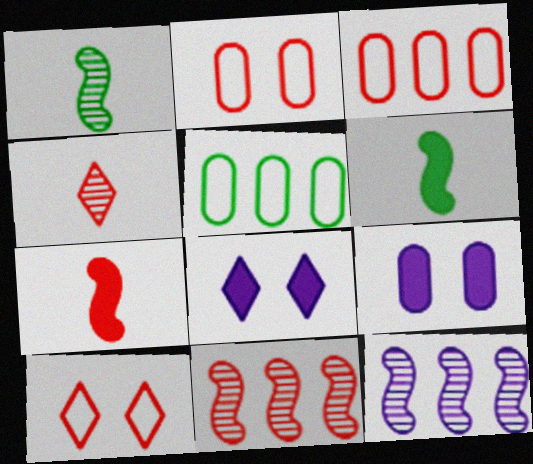[[1, 3, 8]]